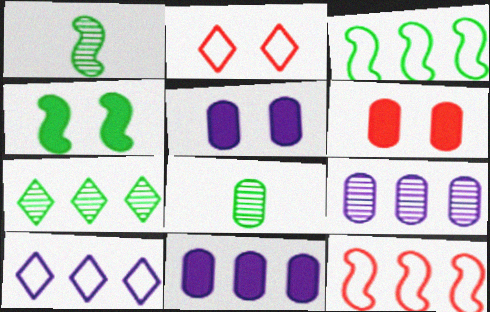[[1, 2, 11], 
[1, 3, 4], 
[1, 6, 10], 
[7, 11, 12]]